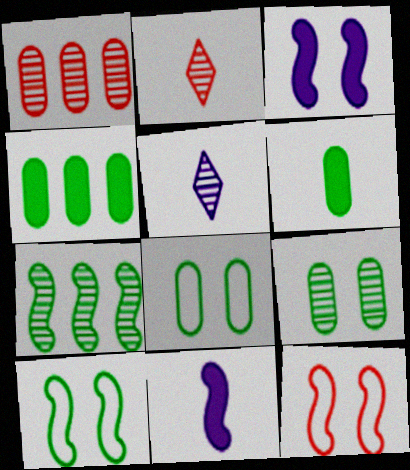[[4, 5, 12], 
[7, 11, 12]]